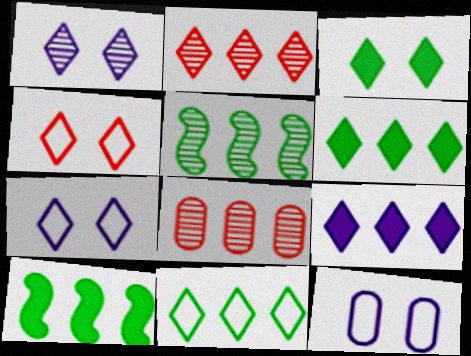[[1, 3, 4], 
[2, 9, 11]]